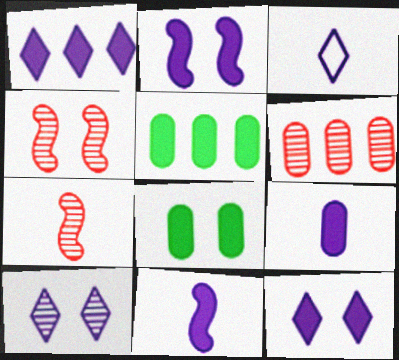[[1, 2, 9], 
[1, 3, 10], 
[3, 4, 5]]